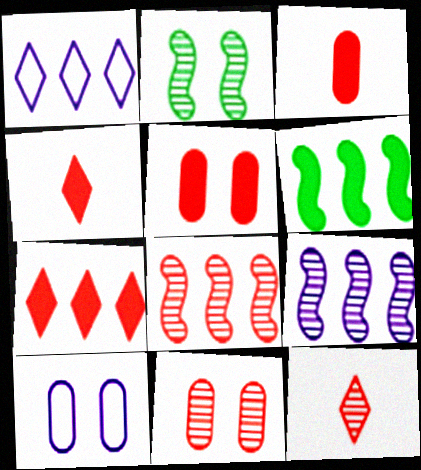[[1, 2, 3], 
[6, 10, 12], 
[8, 11, 12]]